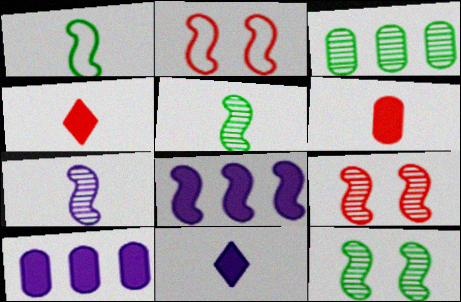[[1, 8, 9], 
[2, 3, 11], 
[2, 5, 8]]